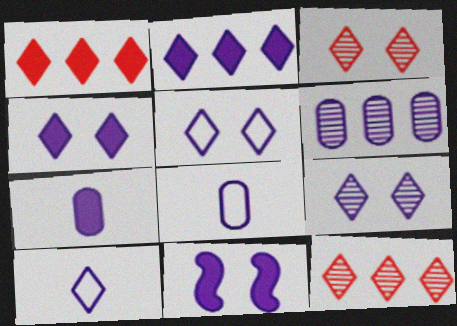[[2, 7, 11], 
[2, 9, 10], 
[4, 5, 9], 
[6, 10, 11]]